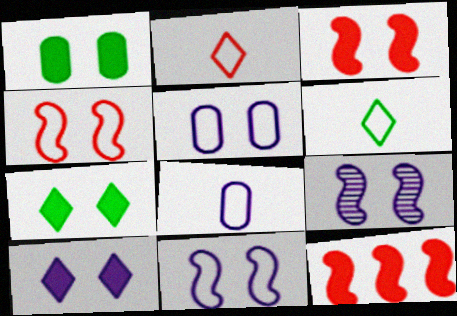[[1, 3, 10], 
[5, 9, 10]]